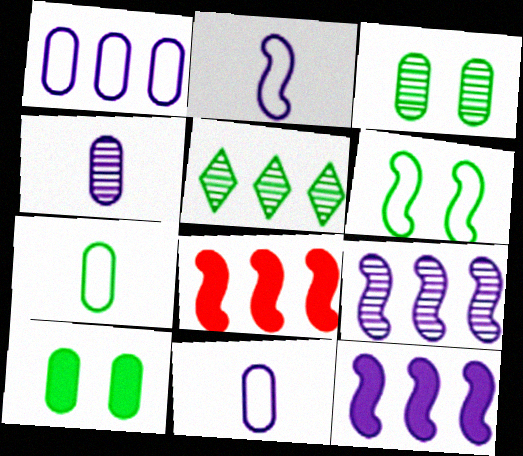[[1, 5, 8]]